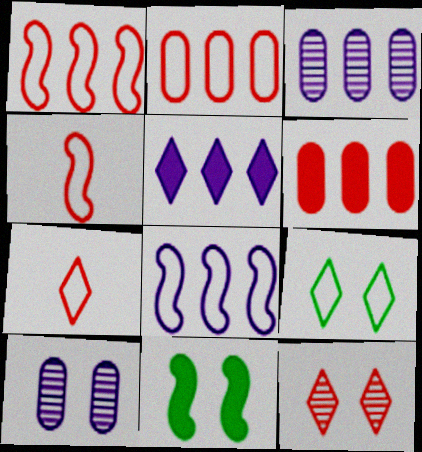[[3, 5, 8], 
[3, 7, 11], 
[4, 6, 12]]